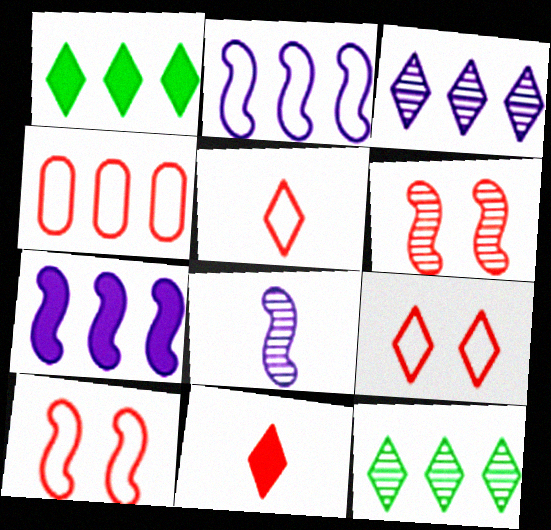[[4, 5, 10], 
[4, 6, 11], 
[4, 7, 12]]